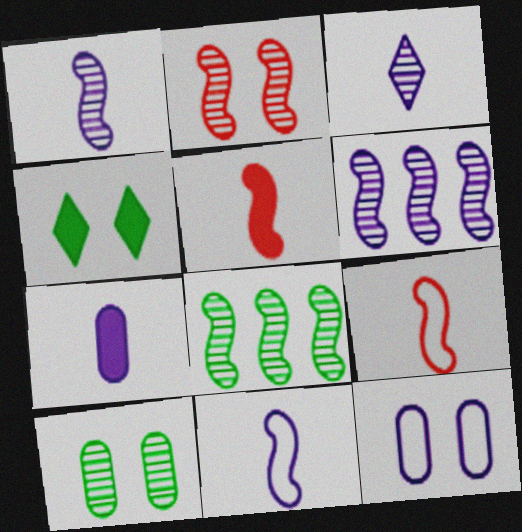[[1, 2, 8], 
[2, 4, 12], 
[3, 7, 11]]